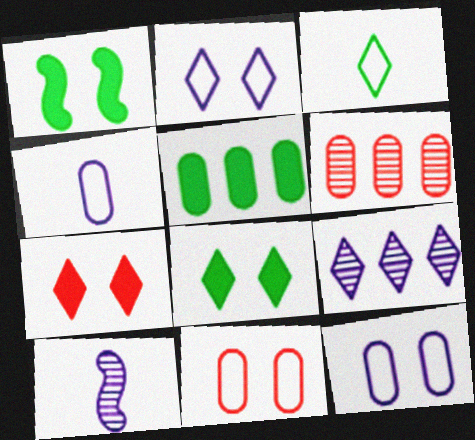[[3, 7, 9]]